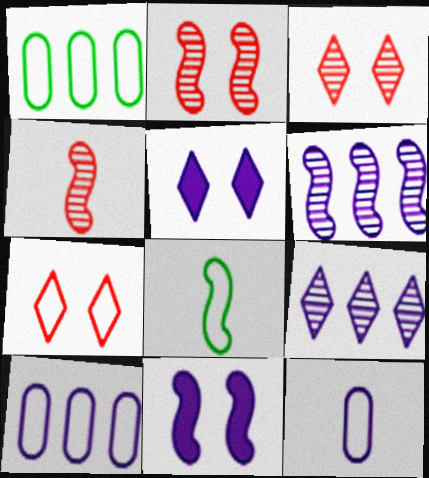[[1, 4, 5], 
[5, 6, 12], 
[7, 8, 10], 
[9, 11, 12]]